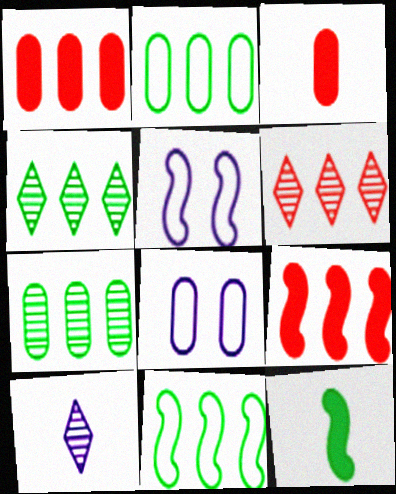[[3, 4, 5], 
[3, 7, 8], 
[6, 8, 12]]